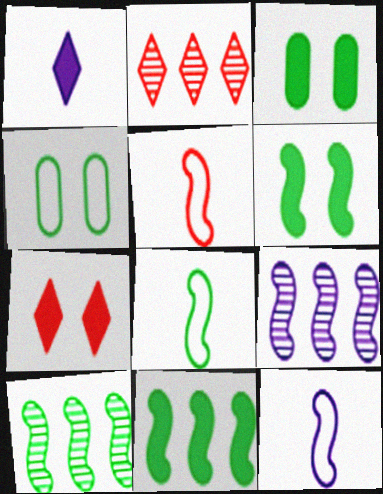[[2, 3, 12], 
[5, 6, 9], 
[5, 8, 12], 
[6, 8, 10]]